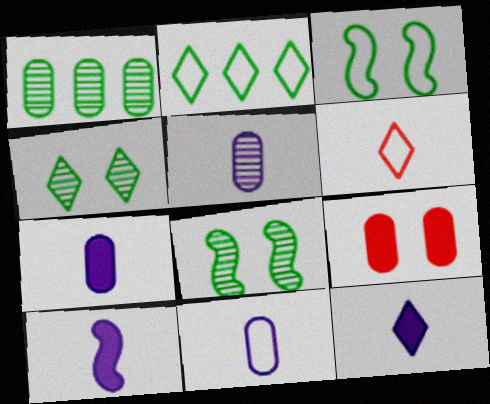[[1, 9, 11], 
[5, 7, 11], 
[7, 10, 12]]